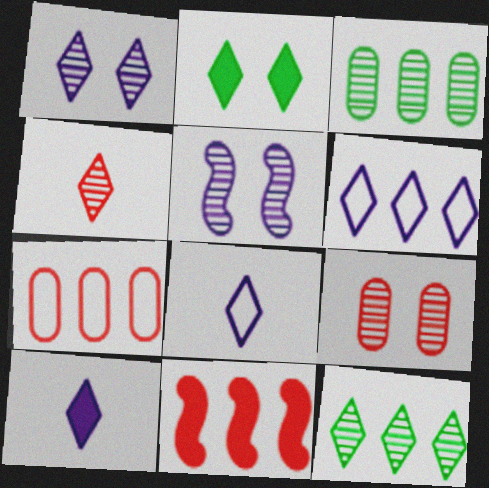[[1, 4, 12], 
[1, 6, 10], 
[2, 4, 6], 
[3, 4, 5], 
[3, 6, 11]]